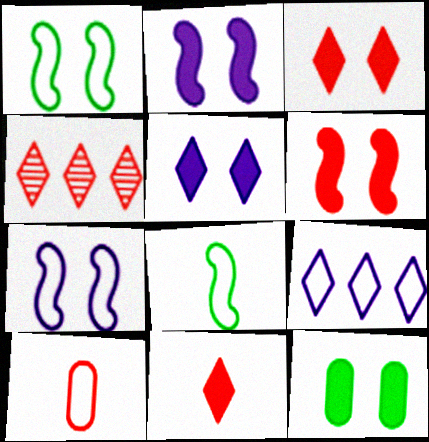[[1, 9, 10], 
[2, 3, 12], 
[4, 6, 10], 
[5, 6, 12]]